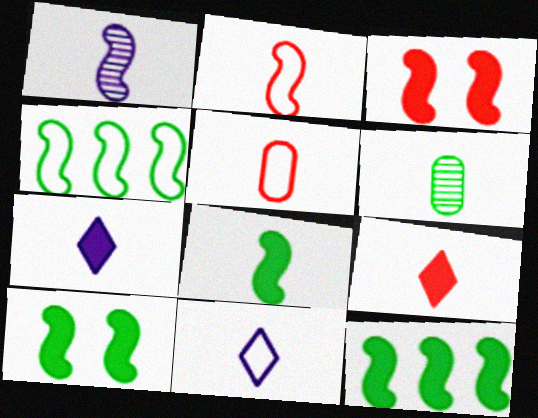[[1, 2, 8], 
[1, 3, 4], 
[2, 6, 7], 
[8, 10, 12]]